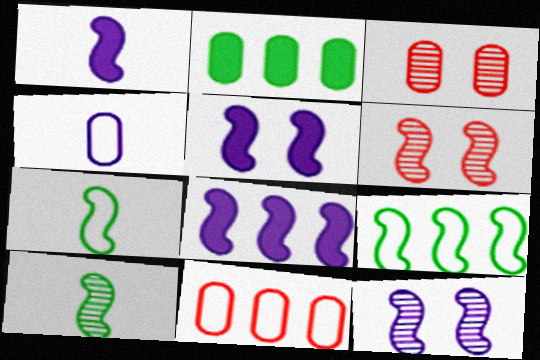[[1, 5, 8], 
[1, 6, 9], 
[2, 3, 4], 
[6, 7, 8]]